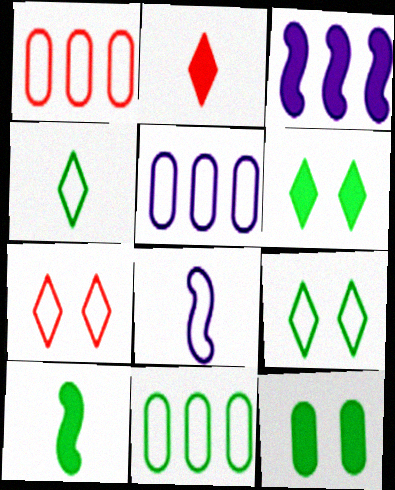[[1, 5, 11], 
[1, 8, 9], 
[2, 3, 12], 
[7, 8, 11]]